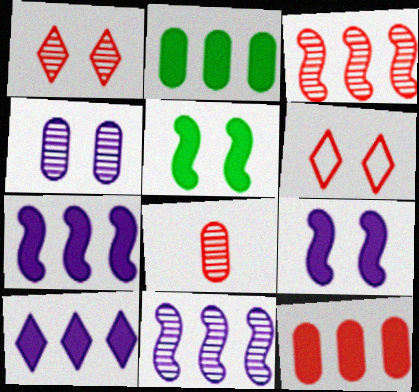[[1, 3, 8], 
[4, 5, 6]]